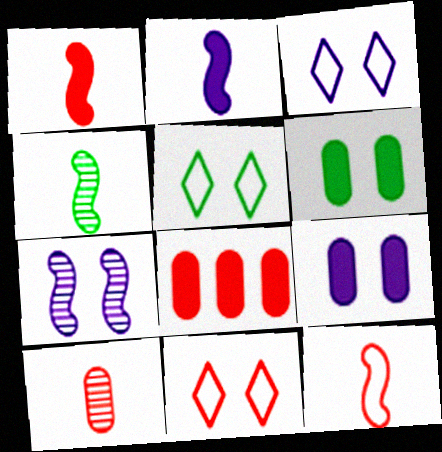[[2, 4, 12], 
[3, 4, 8], 
[3, 5, 11], 
[3, 7, 9], 
[6, 7, 11]]